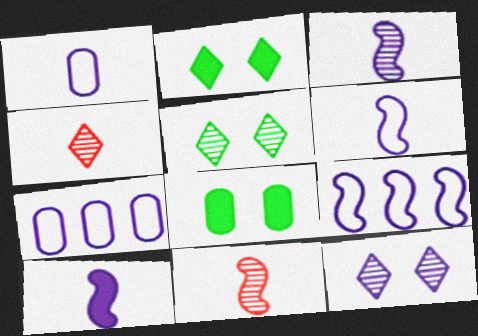[[2, 7, 11], 
[3, 6, 10], 
[4, 8, 9], 
[7, 10, 12]]